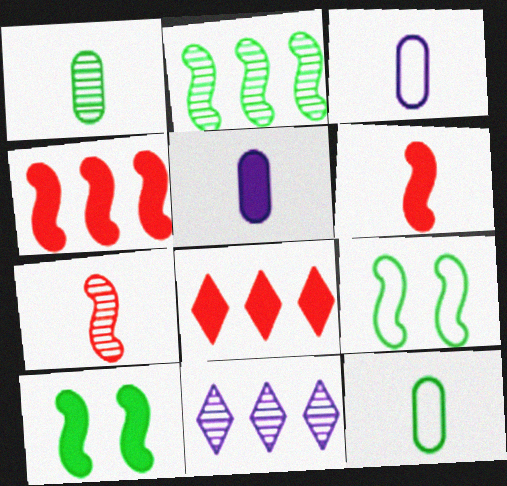[[5, 8, 10]]